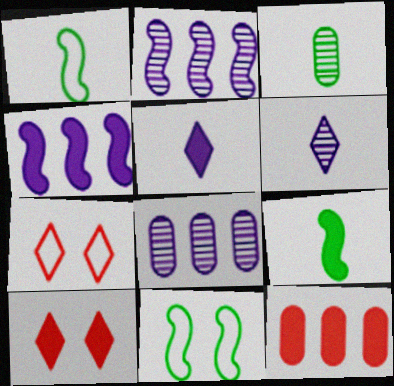[[1, 8, 10], 
[3, 4, 7], 
[6, 11, 12], 
[7, 8, 9]]